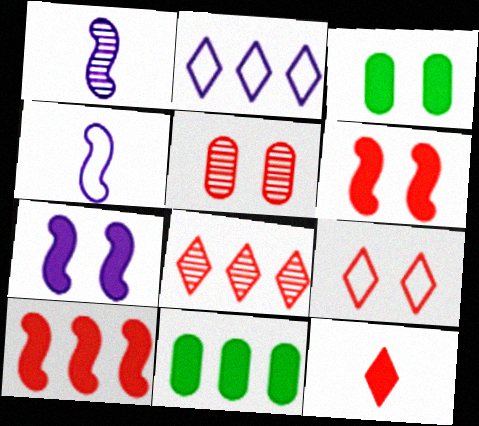[[1, 9, 11], 
[3, 4, 8], 
[5, 6, 9], 
[7, 11, 12], 
[8, 9, 12]]